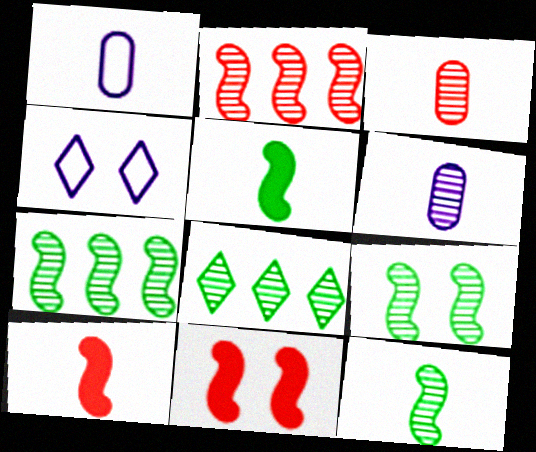[[1, 8, 11], 
[7, 9, 12]]